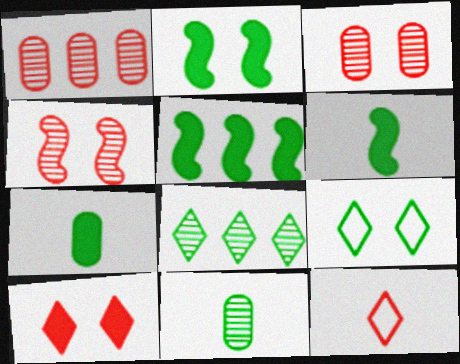[[2, 5, 6], 
[5, 9, 11]]